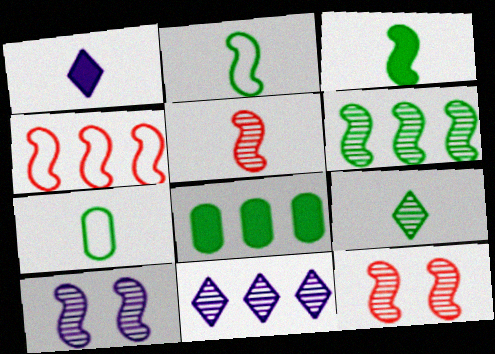[[1, 5, 7], 
[3, 4, 10], 
[3, 7, 9], 
[4, 8, 11], 
[5, 6, 10]]